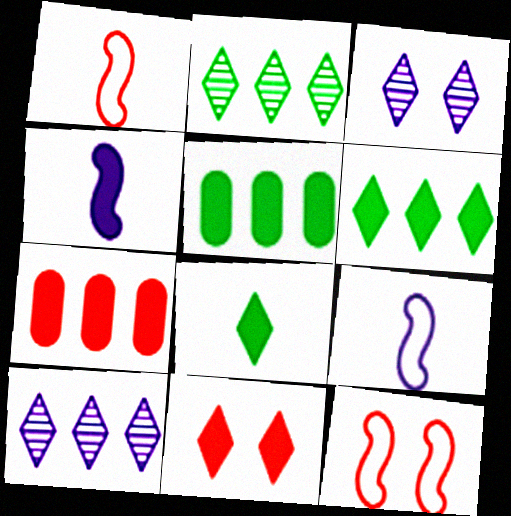[[1, 3, 5], 
[4, 5, 11]]